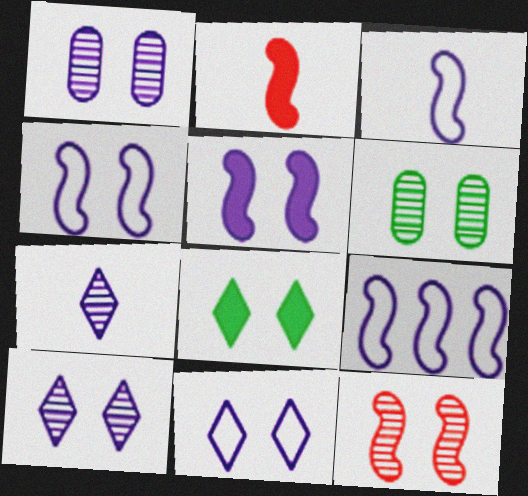[[1, 5, 11], 
[3, 4, 9], 
[6, 10, 12]]